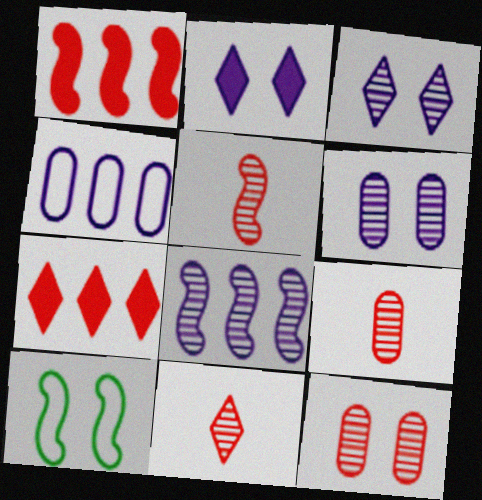[[2, 10, 12], 
[5, 9, 11]]